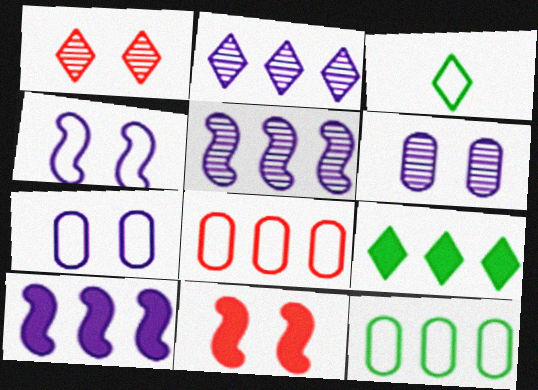[[3, 4, 8], 
[5, 8, 9]]